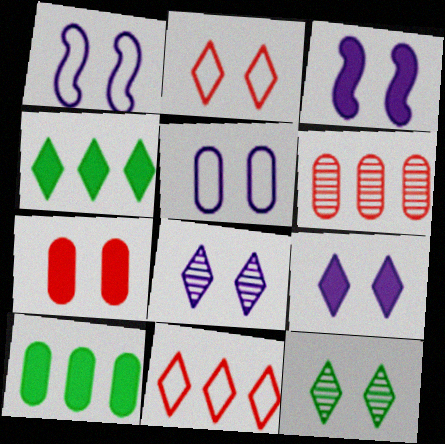[[1, 7, 12], 
[2, 9, 12], 
[3, 5, 8]]